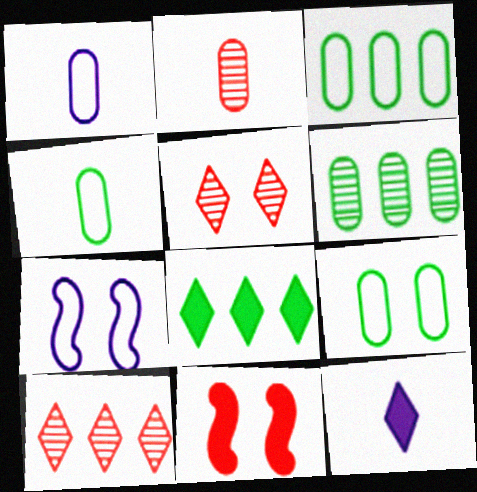[[2, 7, 8], 
[3, 4, 9]]